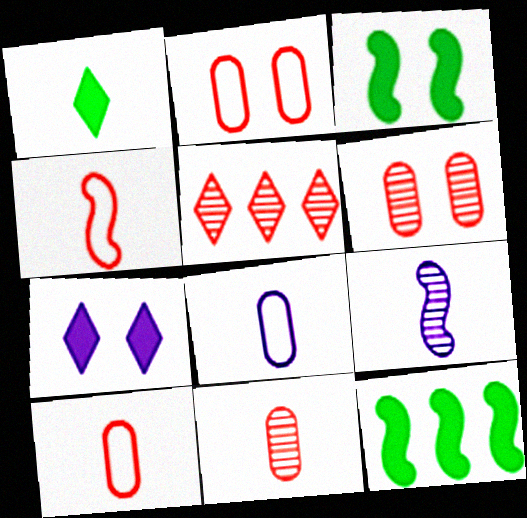[[1, 9, 10], 
[3, 5, 8]]